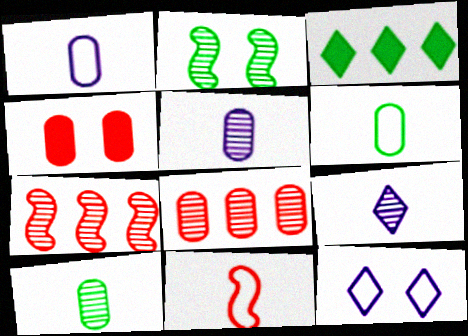[[2, 3, 6], 
[2, 4, 12], 
[2, 8, 9]]